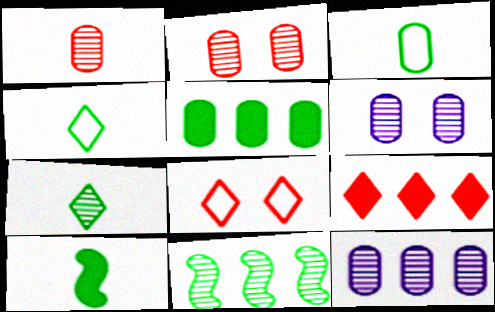[[3, 7, 10], 
[8, 10, 12]]